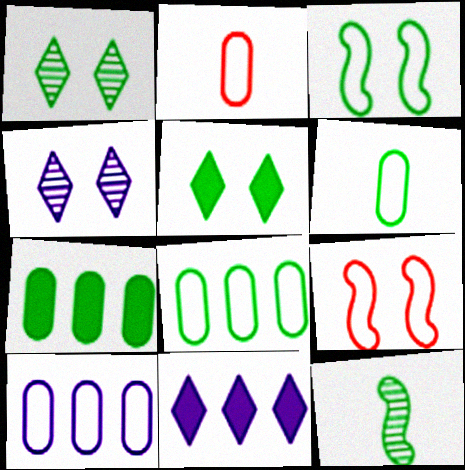[[5, 8, 12]]